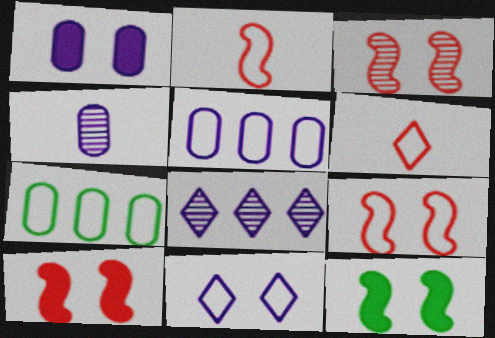[[1, 4, 5], 
[2, 7, 11], 
[3, 9, 10]]